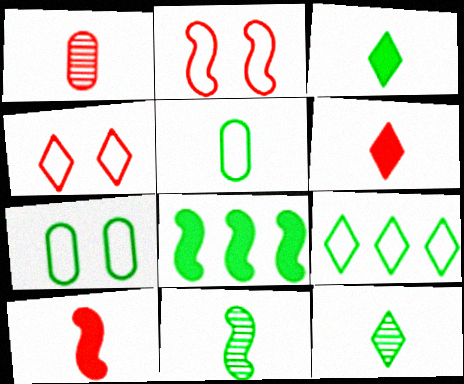[[3, 5, 11], 
[7, 8, 12]]